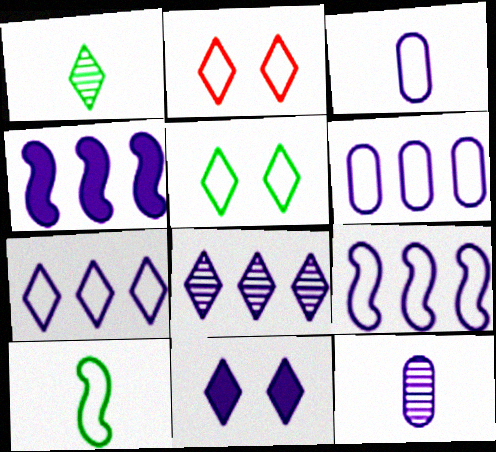[[2, 6, 10], 
[4, 6, 8], 
[6, 7, 9], 
[9, 11, 12]]